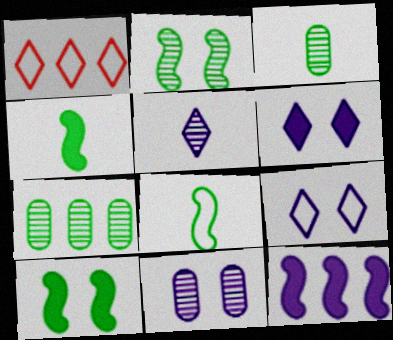[[1, 4, 11], 
[1, 7, 12]]